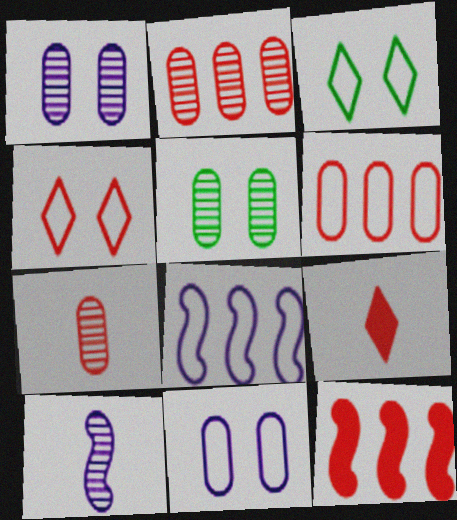[[4, 7, 12], 
[5, 8, 9]]